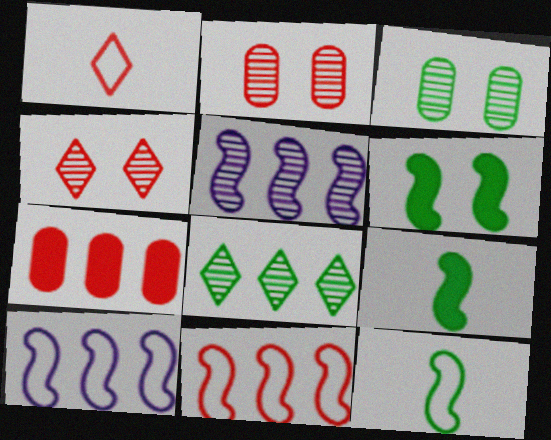[[7, 8, 10]]